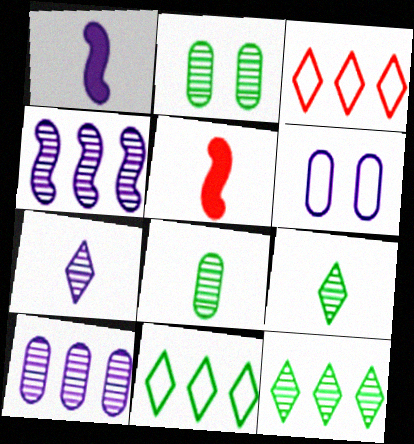[[1, 2, 3], 
[5, 6, 12]]